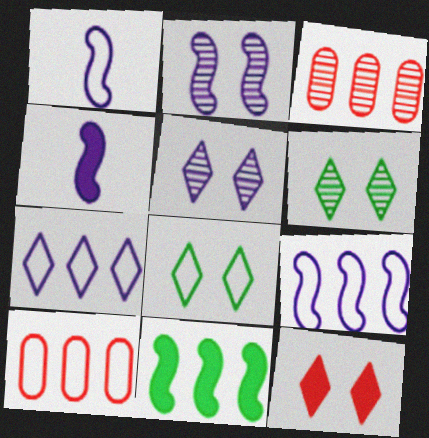[[1, 8, 10], 
[2, 4, 9], 
[3, 4, 8], 
[3, 7, 11], 
[4, 6, 10], 
[5, 8, 12]]